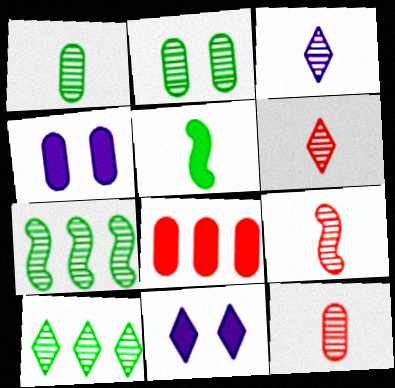[[1, 3, 9], 
[5, 8, 11], 
[6, 9, 12]]